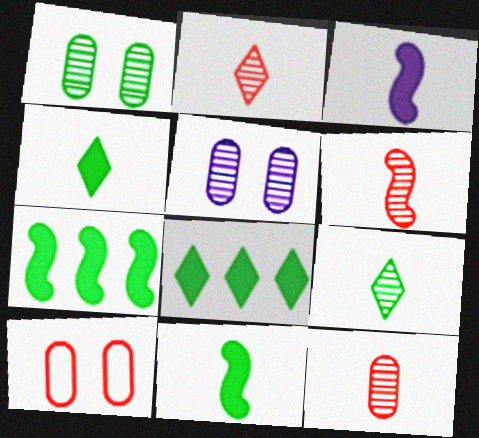[[2, 6, 12]]